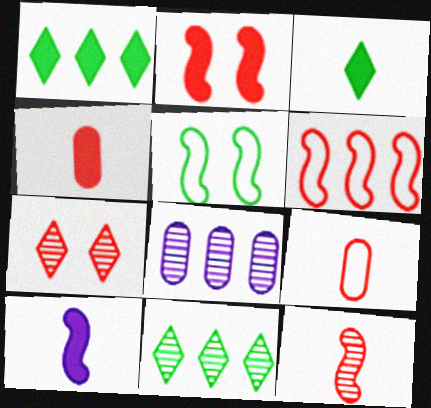[[1, 6, 8], 
[2, 6, 12], 
[3, 4, 10], 
[4, 6, 7]]